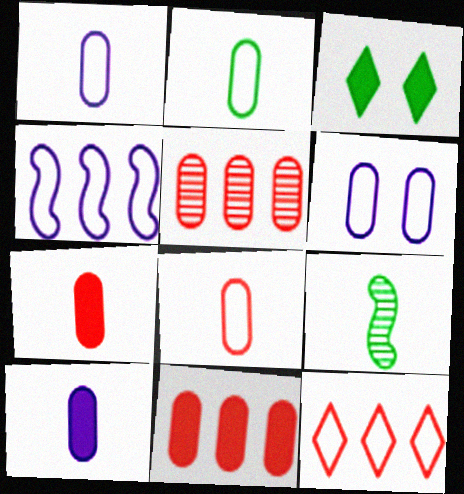[[1, 2, 8]]